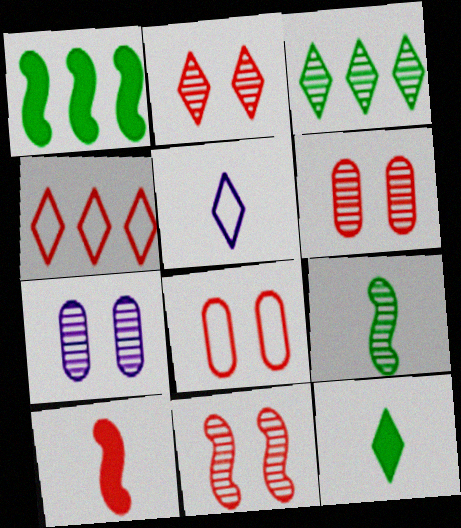[[1, 5, 6], 
[2, 6, 11], 
[4, 6, 10]]